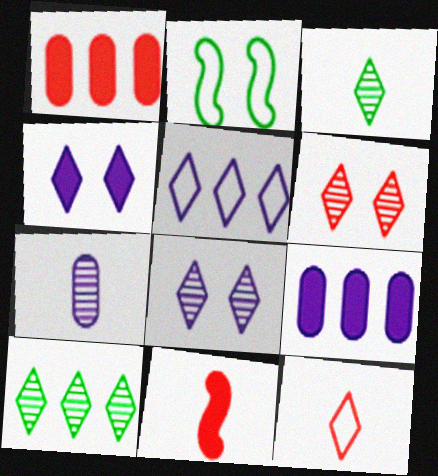[[4, 10, 12]]